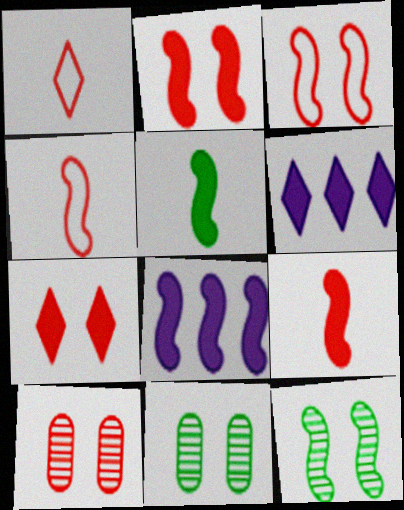[[1, 8, 11], 
[2, 5, 8], 
[3, 7, 10], 
[4, 6, 11], 
[4, 8, 12]]